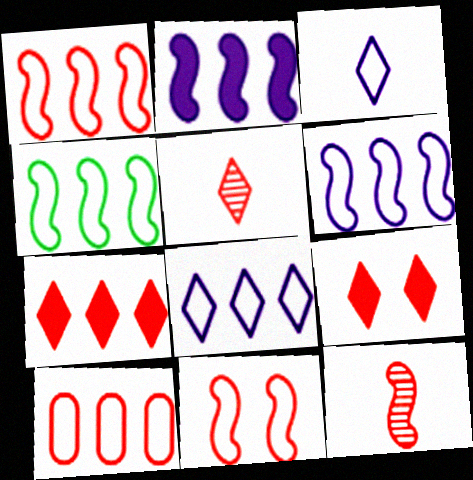[[1, 4, 6], 
[4, 8, 10], 
[9, 10, 12]]